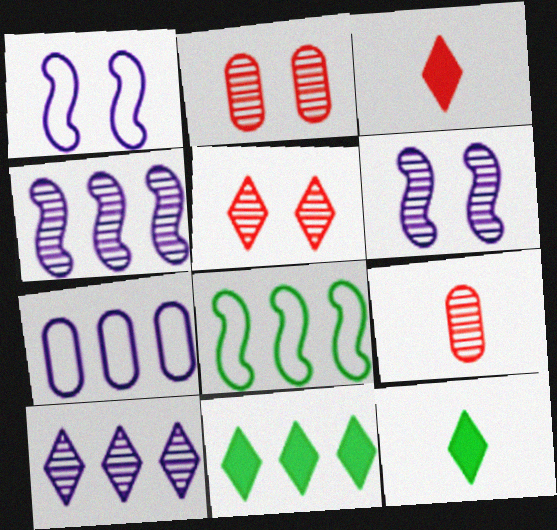[[1, 9, 11]]